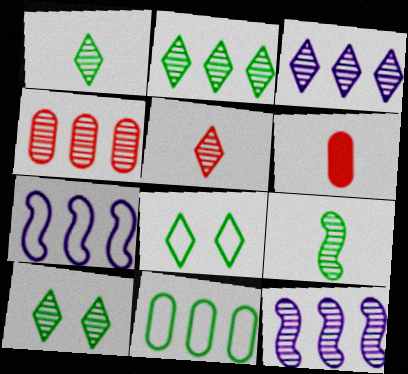[[1, 2, 10], 
[2, 4, 12], 
[3, 5, 10], 
[6, 7, 10], 
[6, 8, 12]]